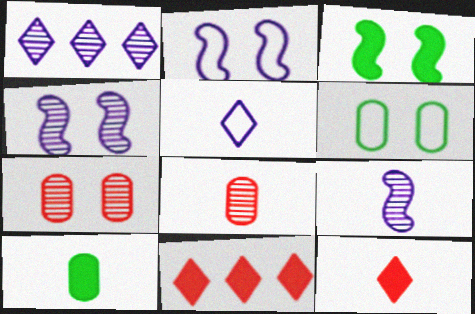[[6, 9, 11]]